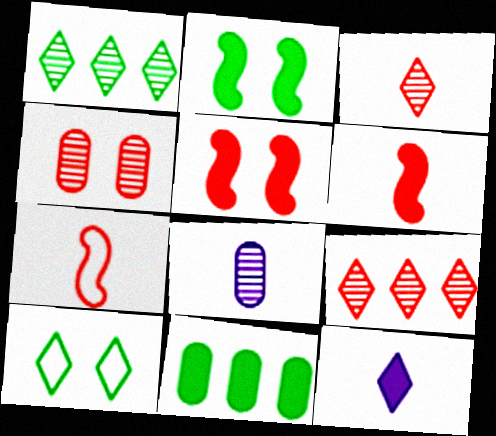[[5, 11, 12], 
[9, 10, 12]]